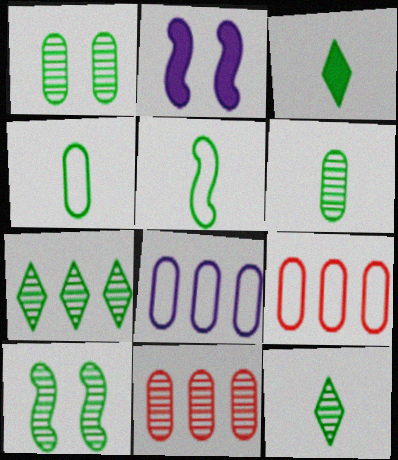[[2, 9, 12], 
[3, 5, 6], 
[6, 7, 10]]